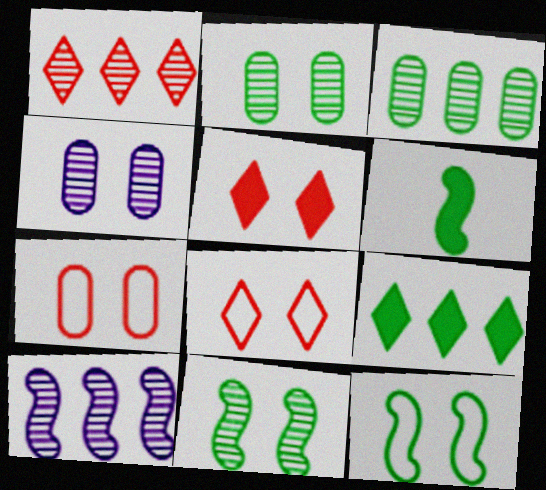[[1, 3, 10], 
[4, 5, 12]]